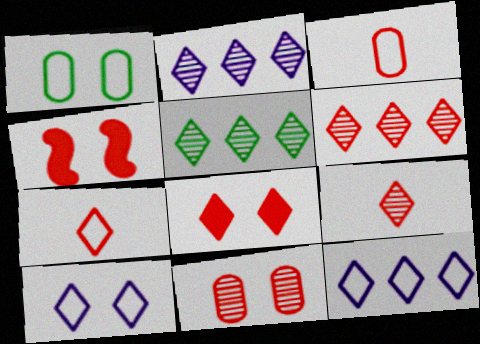[[2, 5, 6], 
[3, 4, 6], 
[6, 7, 8]]